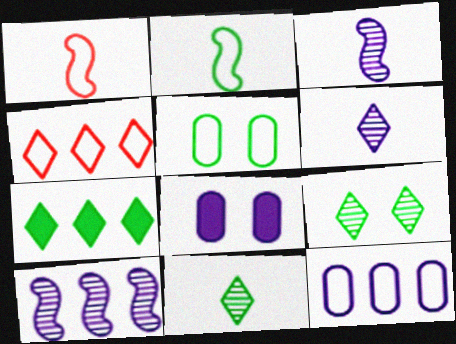[]